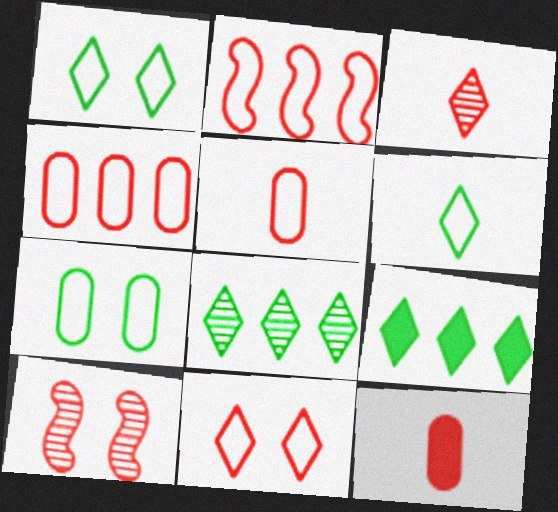[[2, 5, 11]]